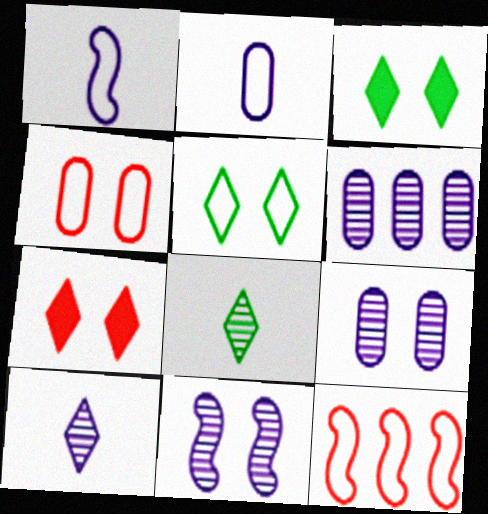[[2, 5, 12], 
[3, 4, 11], 
[6, 10, 11]]